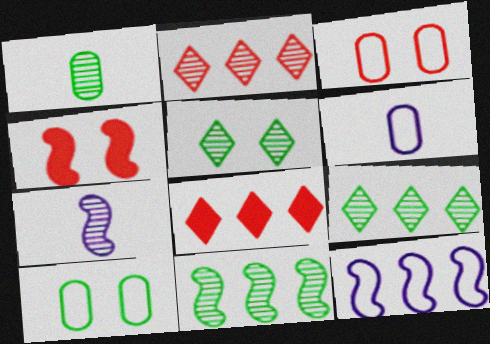[[1, 5, 11], 
[4, 6, 9], 
[7, 8, 10]]